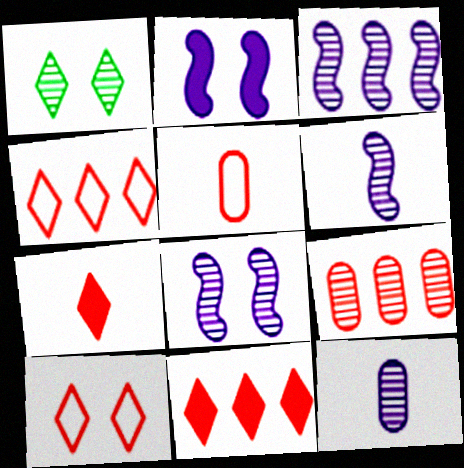[[1, 6, 9], 
[3, 6, 8]]